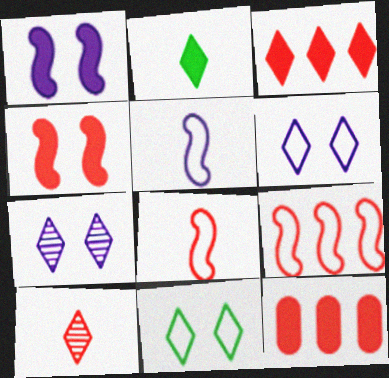[[1, 2, 12]]